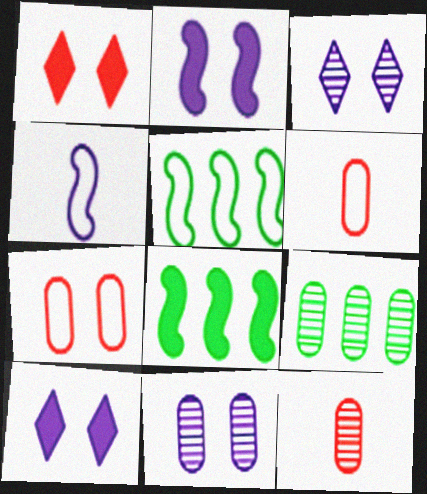[[1, 4, 9], 
[3, 6, 8], 
[5, 10, 12], 
[9, 11, 12]]